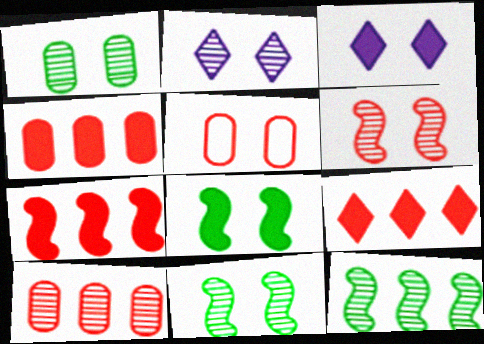[[1, 2, 6], 
[2, 5, 8], 
[3, 5, 11], 
[4, 7, 9]]